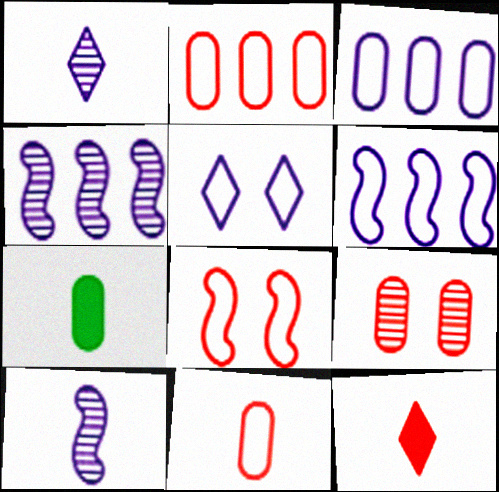[[3, 7, 9]]